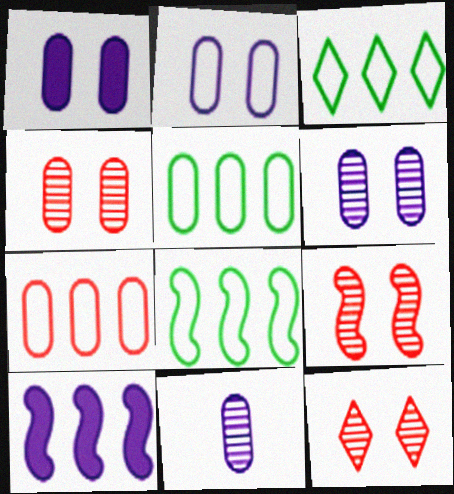[[1, 2, 6], 
[3, 5, 8], 
[4, 9, 12]]